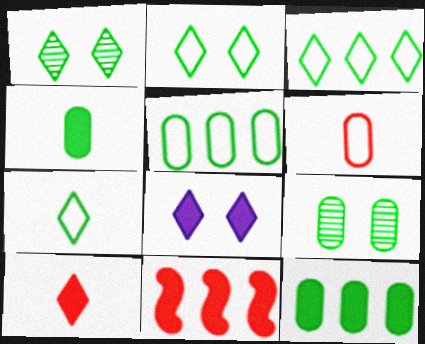[[2, 3, 7], 
[4, 5, 9], 
[4, 8, 11]]